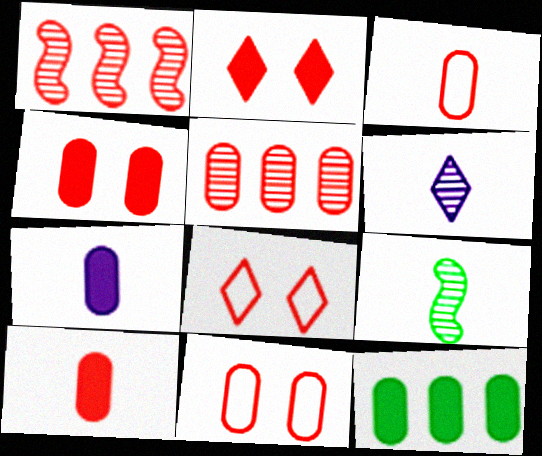[[1, 2, 3], 
[1, 8, 10], 
[3, 4, 5], 
[4, 7, 12], 
[5, 10, 11]]